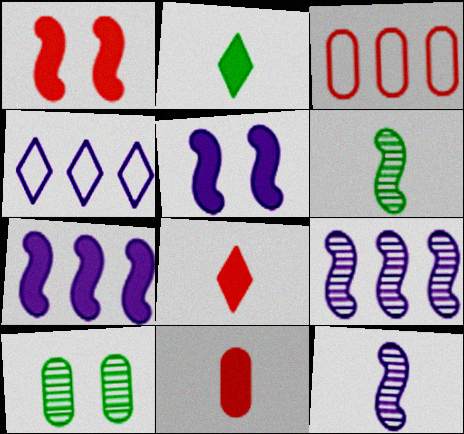[]